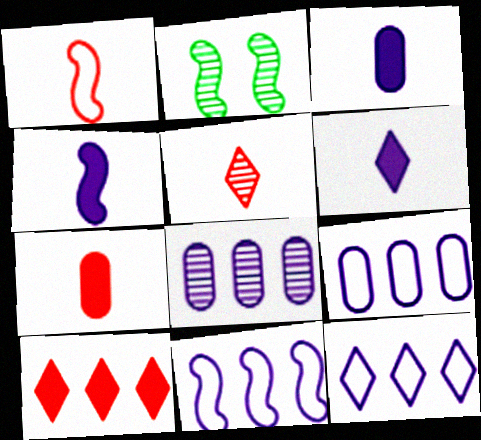[[1, 5, 7], 
[2, 5, 8], 
[2, 7, 12], 
[3, 4, 6], 
[9, 11, 12]]